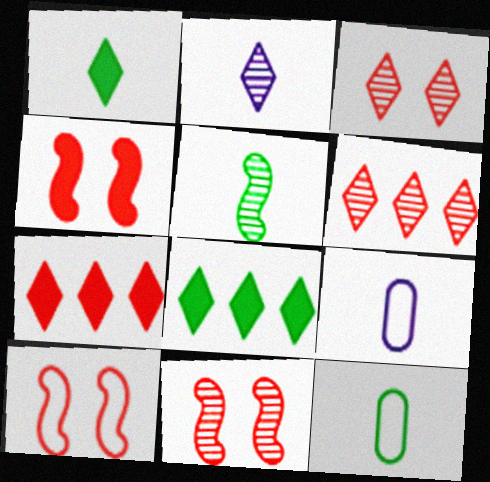[[1, 5, 12], 
[4, 10, 11], 
[8, 9, 11]]